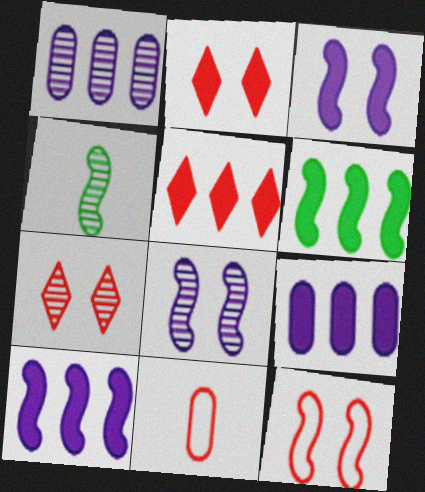[[1, 4, 7], 
[4, 10, 12], 
[5, 6, 9]]